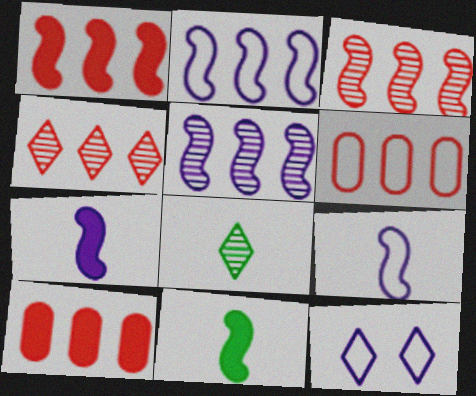[[1, 4, 6]]